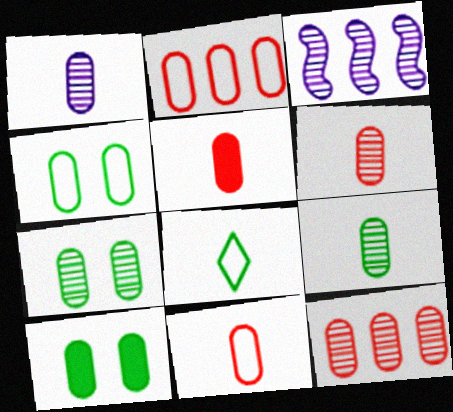[[1, 2, 10], 
[1, 6, 9], 
[1, 7, 12], 
[4, 7, 10], 
[5, 6, 11]]